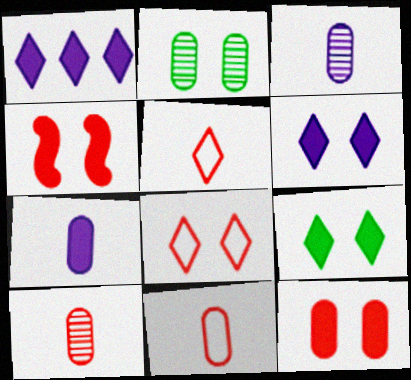[]